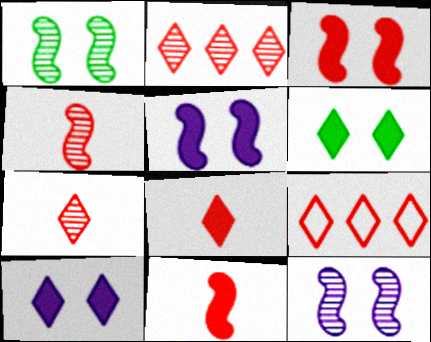[]